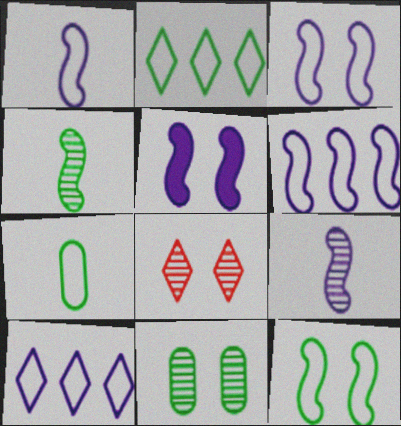[[1, 3, 6], 
[2, 7, 12], 
[5, 6, 9]]